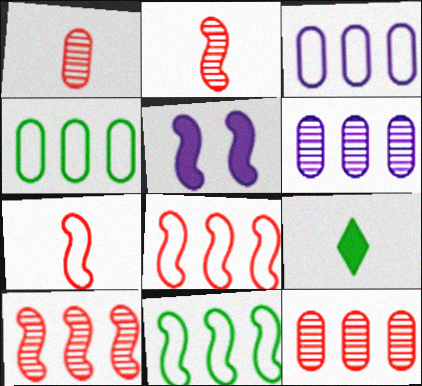[[2, 5, 11]]